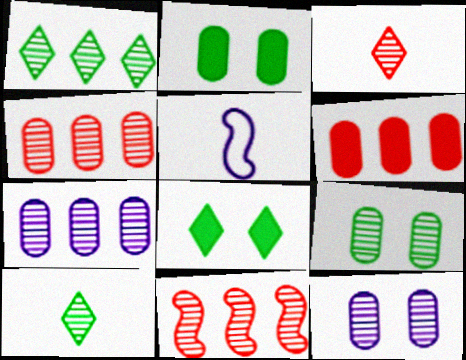[[1, 7, 11], 
[4, 5, 8], 
[10, 11, 12]]